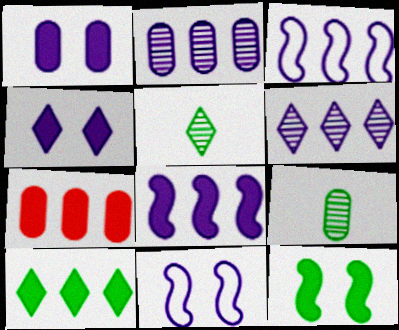[[5, 7, 11], 
[7, 8, 10]]